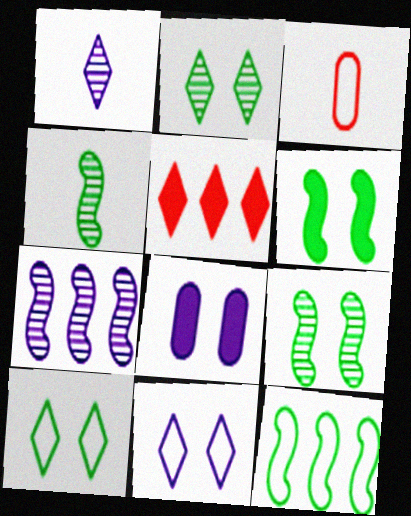[[1, 5, 10], 
[3, 11, 12], 
[4, 6, 12]]